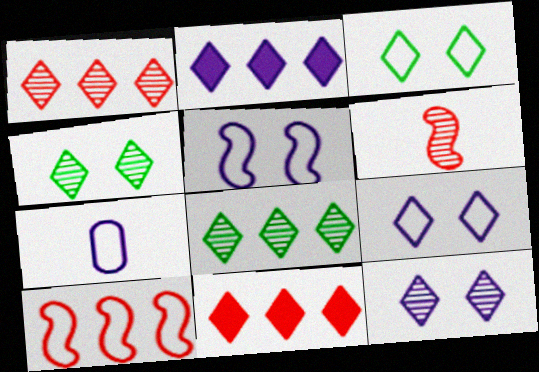[[3, 7, 10]]